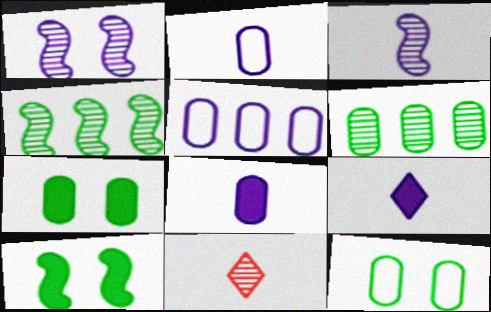[[1, 5, 9], 
[1, 6, 11], 
[2, 3, 9], 
[5, 10, 11]]